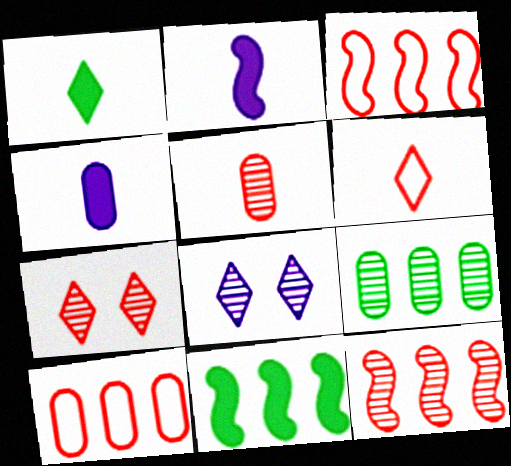[[5, 7, 12]]